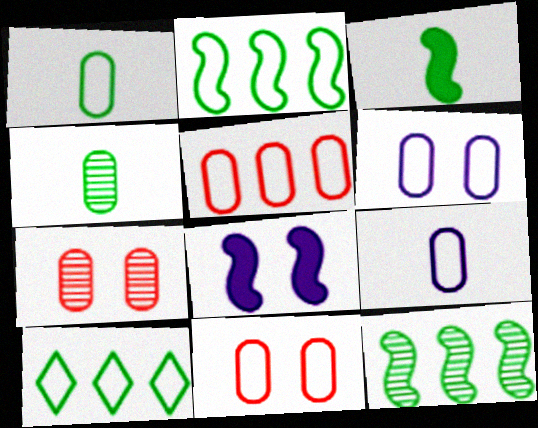[[1, 5, 6]]